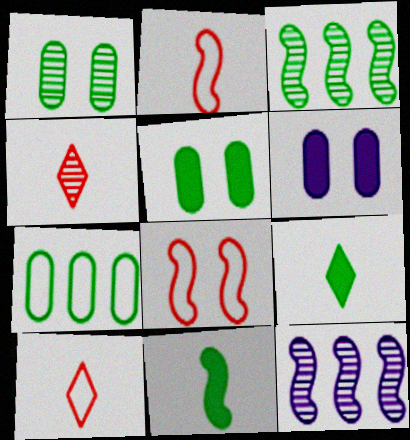[[1, 4, 12], 
[3, 6, 10], 
[5, 10, 12], 
[8, 11, 12]]